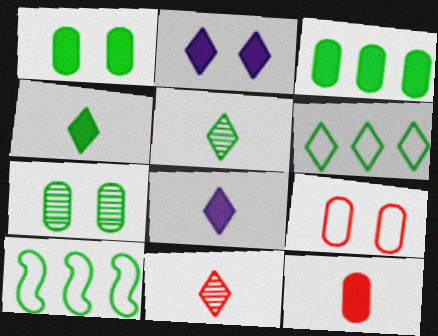[[1, 5, 10], 
[2, 6, 11], 
[4, 7, 10]]